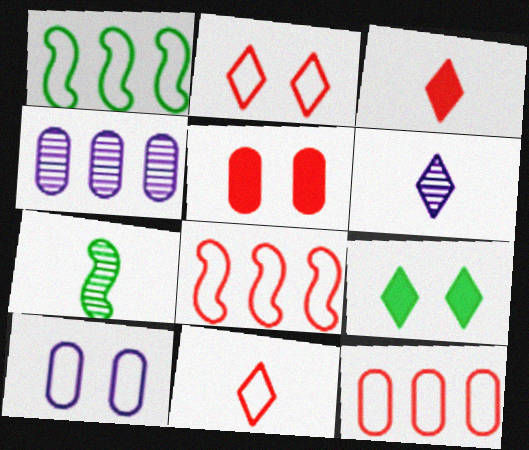[[1, 5, 6], 
[1, 10, 11]]